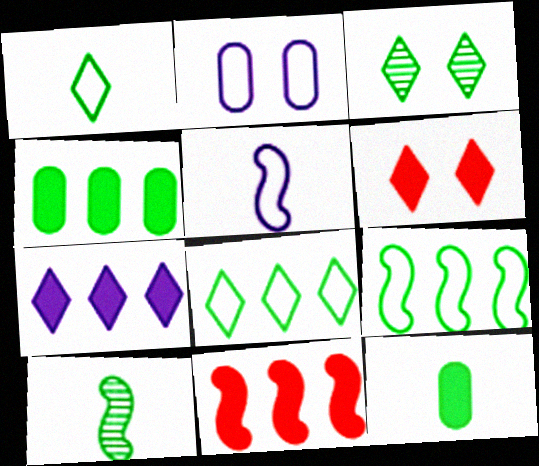[[1, 10, 12], 
[3, 9, 12], 
[4, 7, 11]]